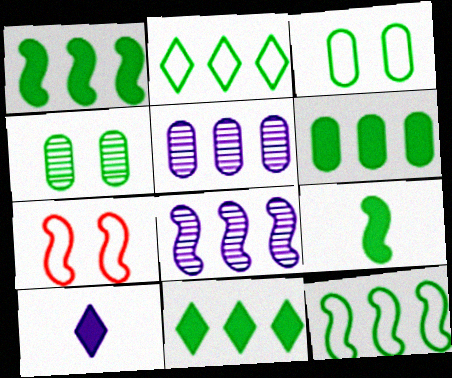[[1, 6, 11], 
[2, 4, 9], 
[7, 8, 9]]